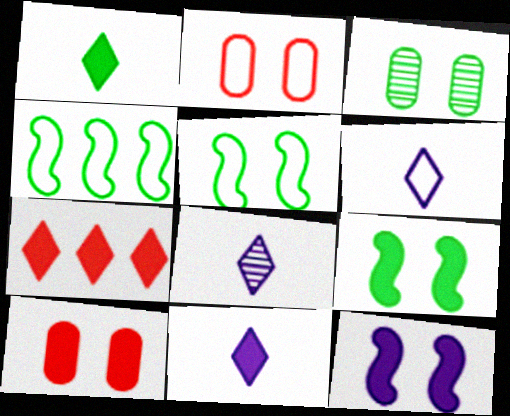[[1, 3, 4], 
[2, 4, 6], 
[4, 8, 10], 
[6, 8, 11]]